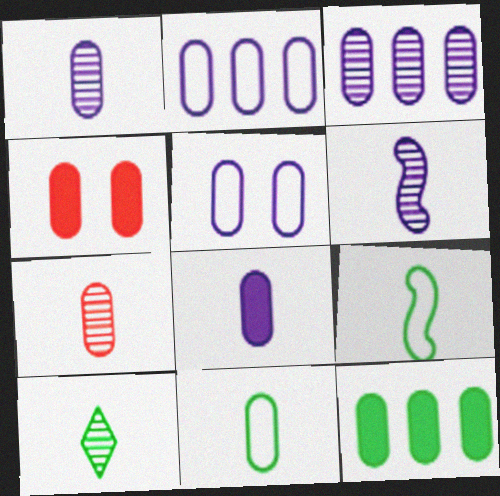[[3, 4, 11], 
[3, 5, 8], 
[4, 8, 12], 
[5, 7, 12], 
[6, 7, 10], 
[7, 8, 11]]